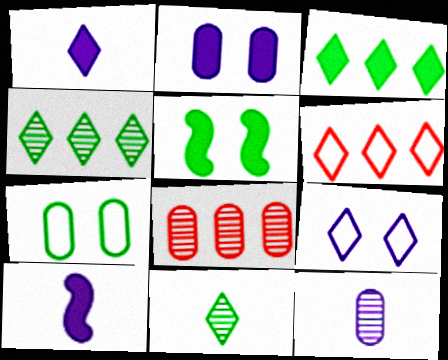[[5, 6, 12]]